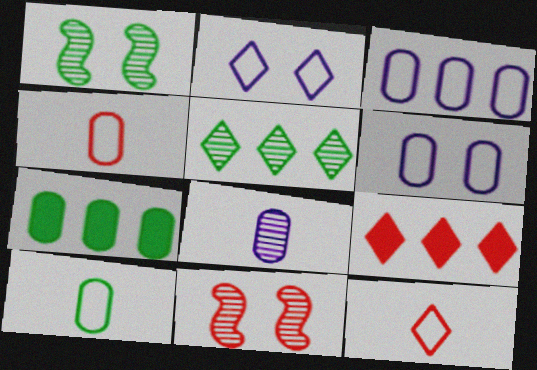[[4, 9, 11], 
[5, 8, 11]]